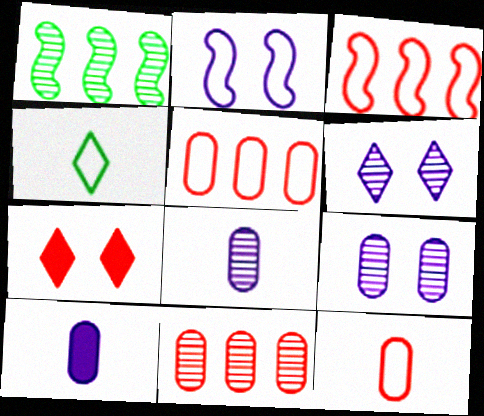[[2, 4, 5]]